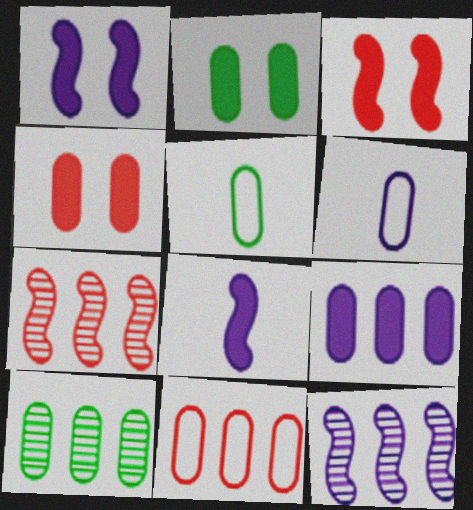[[2, 5, 10], 
[4, 6, 10], 
[9, 10, 11]]